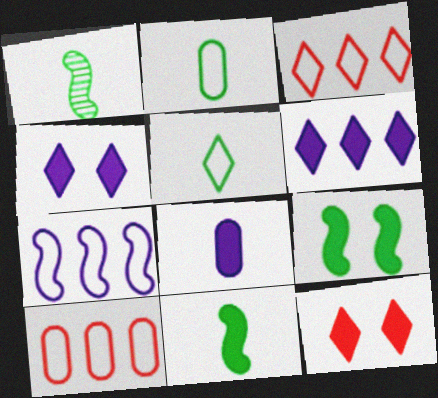[[1, 4, 10]]